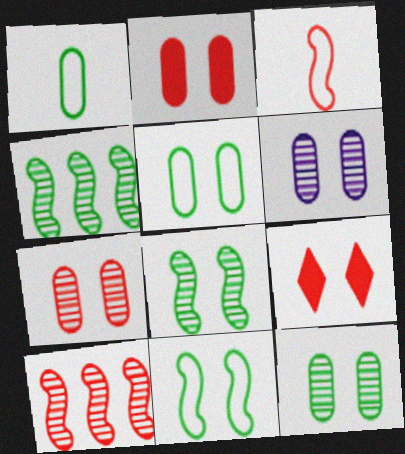[[2, 5, 6], 
[6, 7, 12], 
[6, 9, 11]]